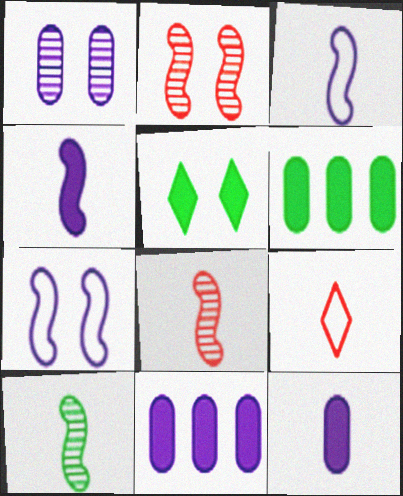[[9, 10, 12]]